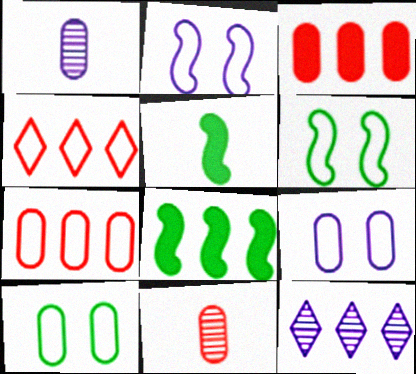[[1, 3, 10], 
[7, 8, 12]]